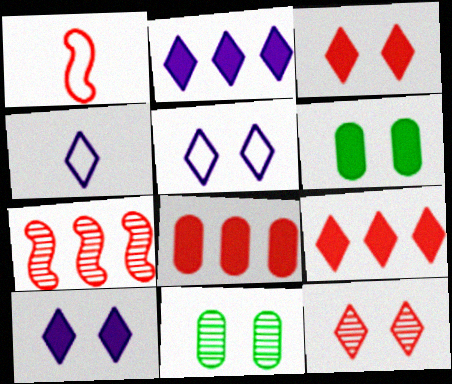[[1, 2, 11], 
[1, 8, 12], 
[4, 6, 7]]